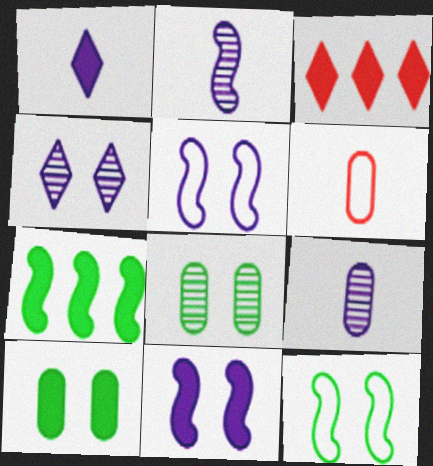[[3, 9, 12], 
[4, 6, 7]]